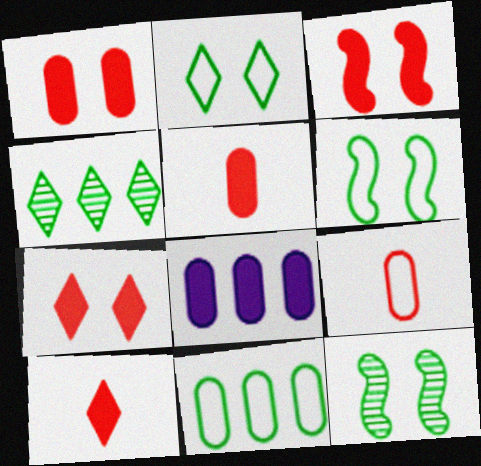[[1, 3, 7]]